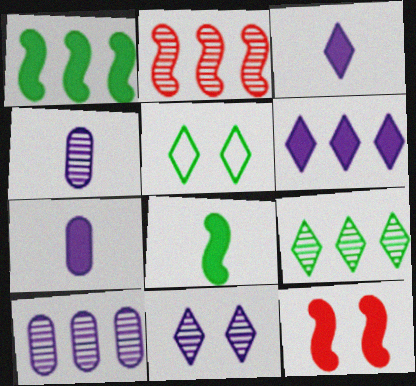[[2, 5, 7], 
[2, 9, 10]]